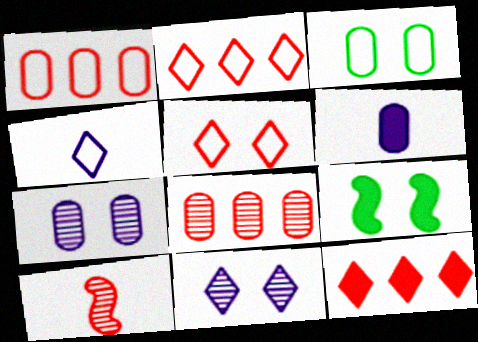[[3, 6, 8], 
[4, 8, 9], 
[5, 7, 9], 
[6, 9, 12]]